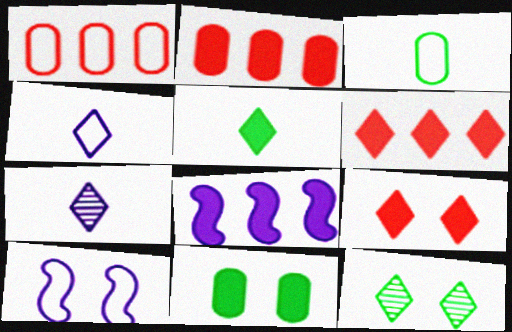[[4, 6, 12]]